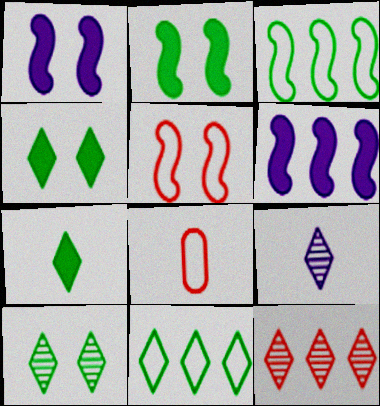[[6, 8, 10], 
[7, 10, 11], 
[9, 10, 12]]